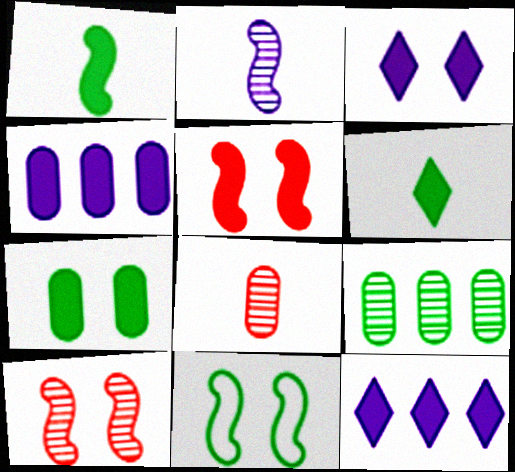[[3, 5, 7], 
[4, 5, 6], 
[6, 9, 11], 
[8, 11, 12]]